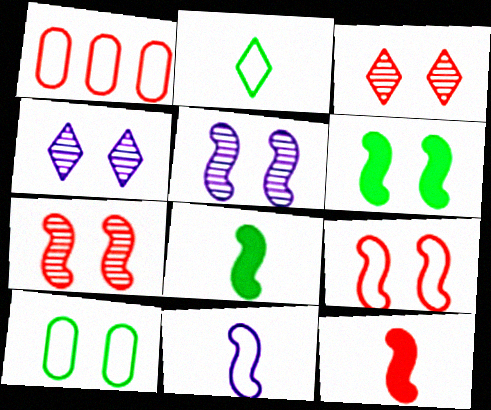[[1, 3, 12], 
[1, 4, 8], 
[5, 6, 9]]